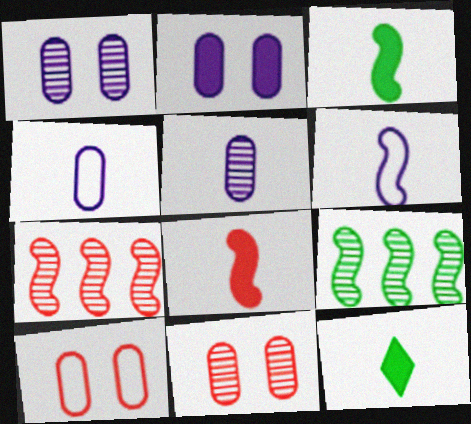[]